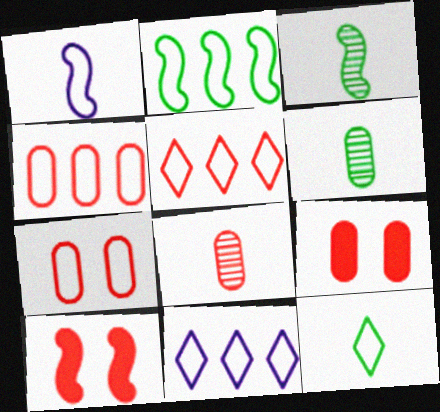[[2, 4, 11], 
[3, 9, 11], 
[4, 8, 9], 
[5, 8, 10], 
[6, 10, 11]]